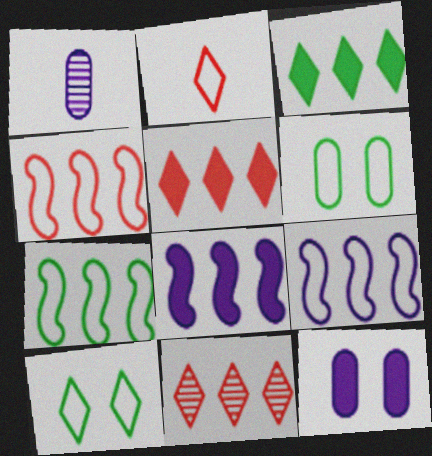[[2, 6, 9], 
[4, 7, 9]]